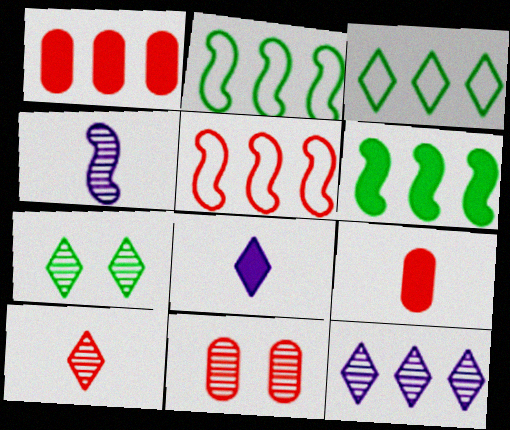[[1, 2, 12], 
[2, 8, 11], 
[7, 10, 12]]